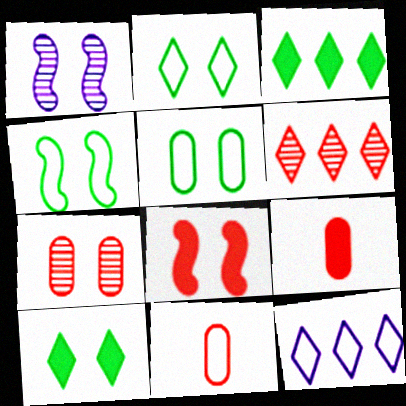[[1, 3, 11], 
[1, 4, 8], 
[2, 4, 5], 
[3, 6, 12], 
[4, 11, 12], 
[6, 8, 11]]